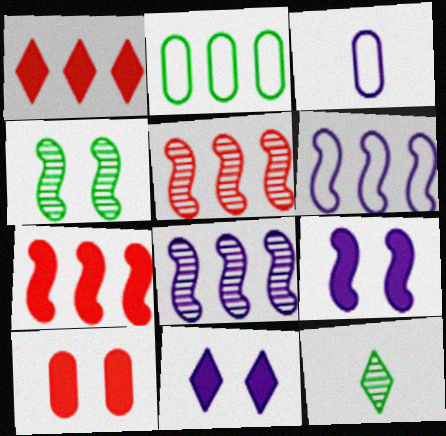[[1, 2, 8], 
[1, 3, 4], 
[3, 8, 11], 
[6, 10, 12]]